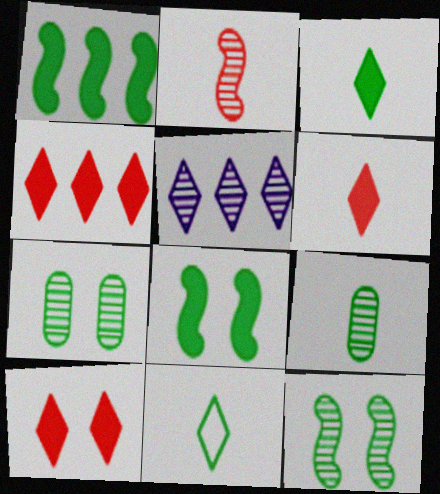[[1, 7, 11], 
[2, 5, 7], 
[4, 6, 10], 
[5, 10, 11]]